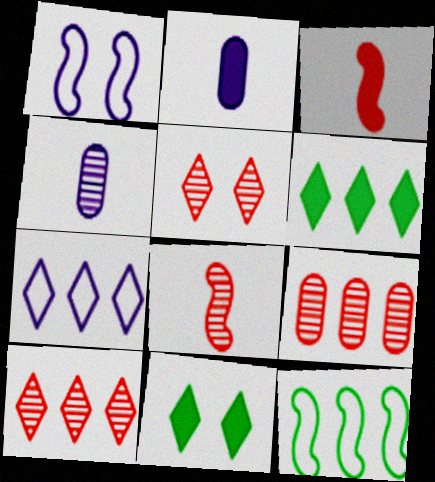[[2, 5, 12], 
[5, 8, 9], 
[6, 7, 10]]